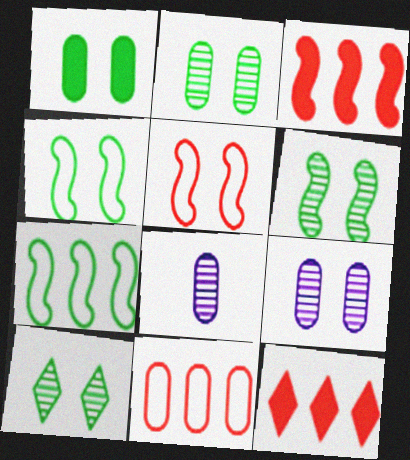[[1, 4, 10], 
[1, 8, 11], 
[2, 6, 10], 
[4, 8, 12]]